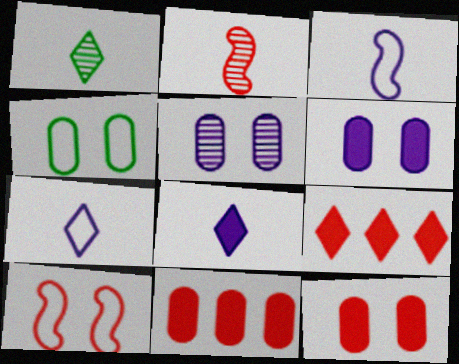[[4, 5, 12]]